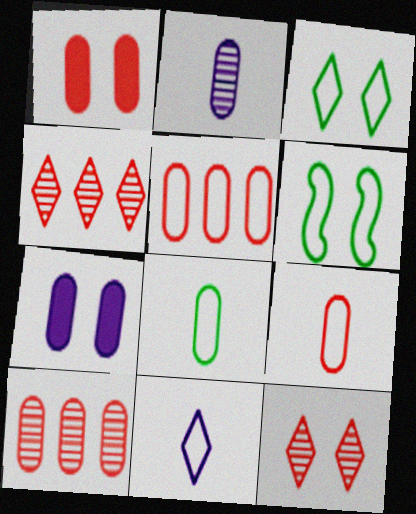[[1, 9, 10], 
[5, 6, 11], 
[6, 7, 12], 
[7, 8, 10]]